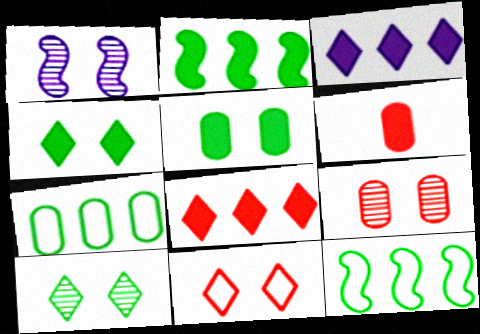[[1, 5, 11], 
[1, 9, 10]]